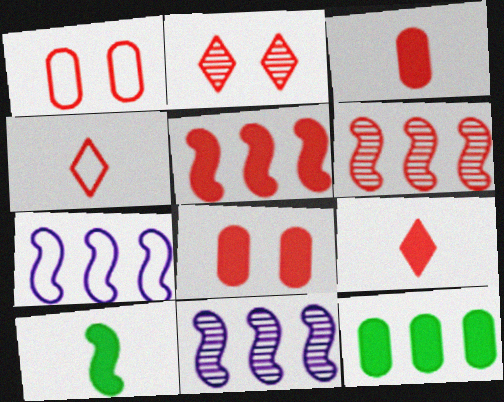[[1, 6, 9], 
[4, 6, 8], 
[5, 8, 9]]